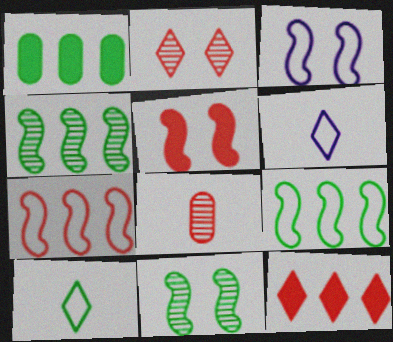[[1, 10, 11], 
[3, 5, 11]]